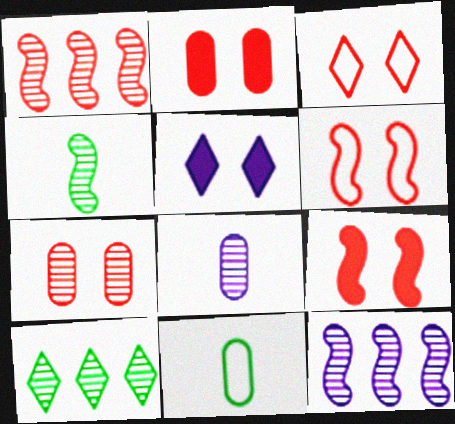[[1, 5, 11], 
[3, 7, 9]]